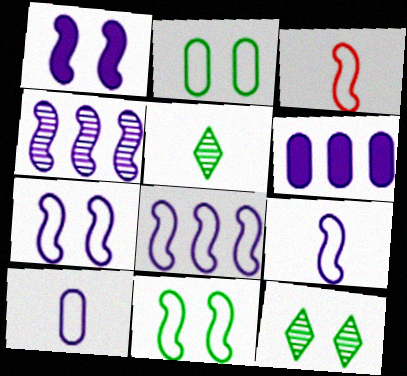[[1, 4, 9], 
[3, 6, 12], 
[3, 8, 11], 
[7, 8, 9]]